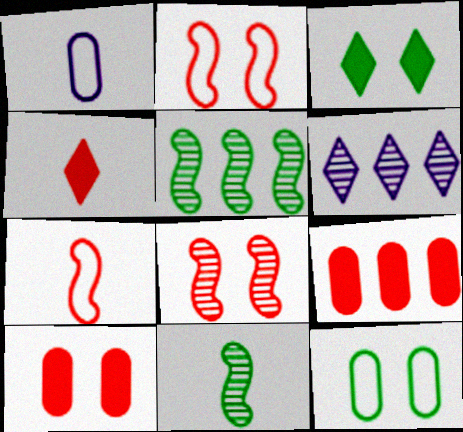[[1, 4, 11]]